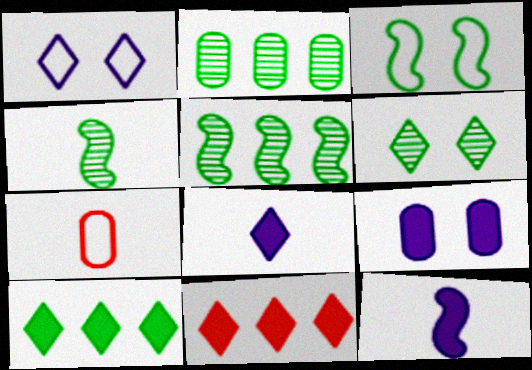[[2, 4, 6], 
[2, 7, 9], 
[4, 7, 8]]